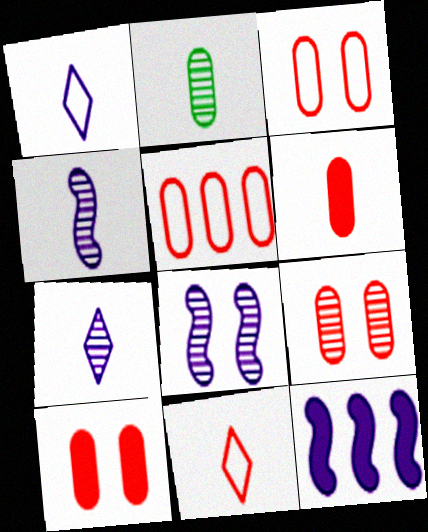[[3, 9, 10], 
[5, 6, 9]]